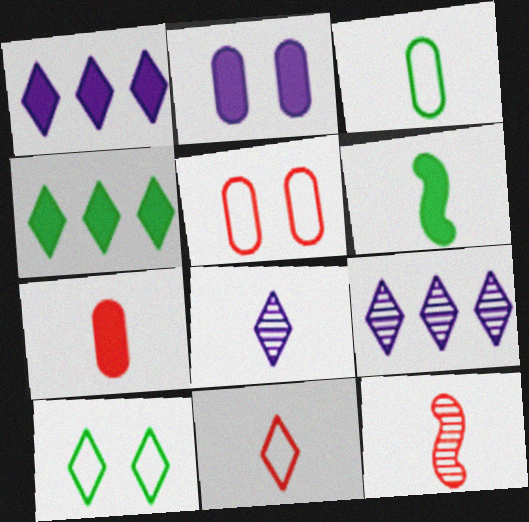[[5, 6, 9], 
[7, 11, 12]]